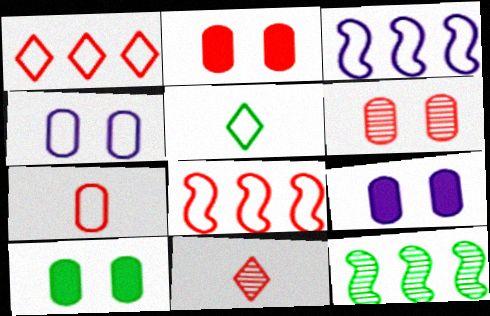[[2, 8, 11], 
[2, 9, 10], 
[3, 10, 11], 
[4, 5, 8], 
[4, 6, 10], 
[5, 10, 12]]